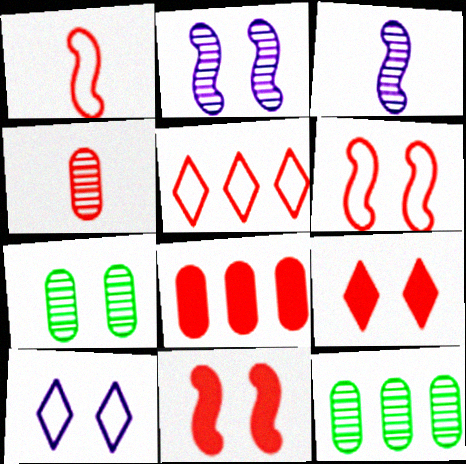[[4, 5, 11], 
[7, 10, 11]]